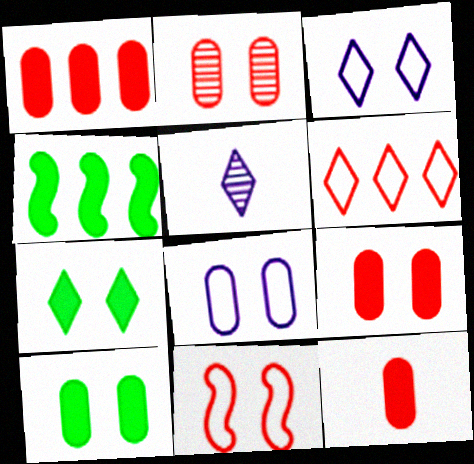[[1, 9, 12], 
[2, 8, 10], 
[5, 6, 7]]